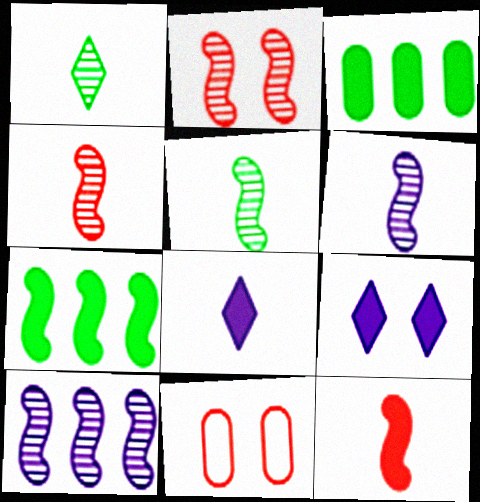[[2, 5, 10], 
[3, 9, 12], 
[4, 5, 6]]